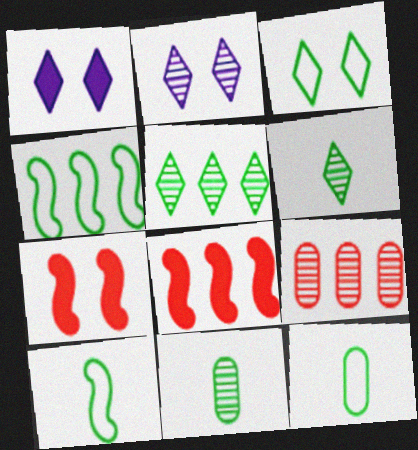[[1, 9, 10], 
[2, 8, 12], 
[3, 4, 12]]